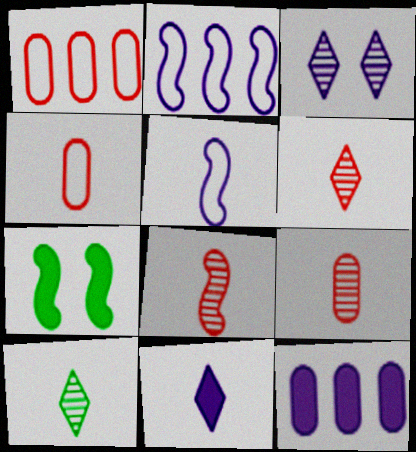[[2, 7, 8], 
[3, 5, 12], 
[6, 8, 9]]